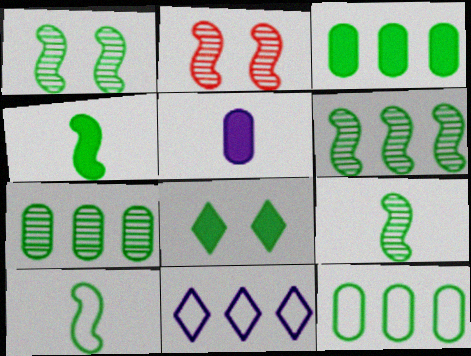[[1, 6, 9], 
[3, 4, 8], 
[3, 7, 12], 
[4, 9, 10], 
[7, 8, 10], 
[8, 9, 12]]